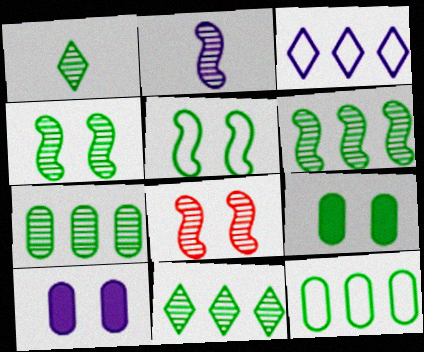[[1, 4, 7], 
[2, 3, 10], 
[2, 6, 8], 
[6, 7, 11]]